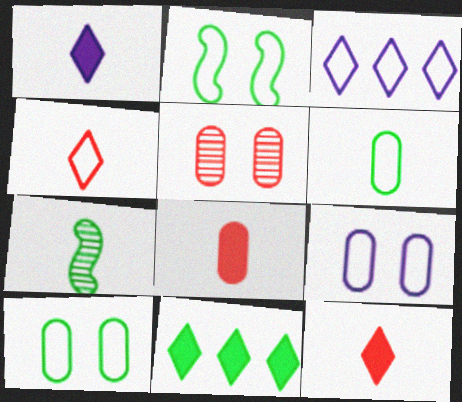[[7, 10, 11]]